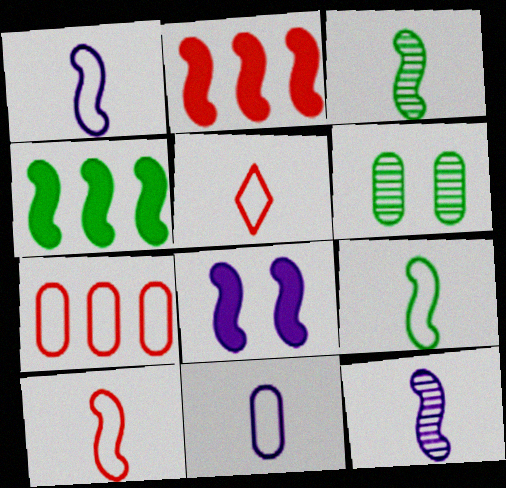[[1, 9, 10], 
[5, 9, 11]]